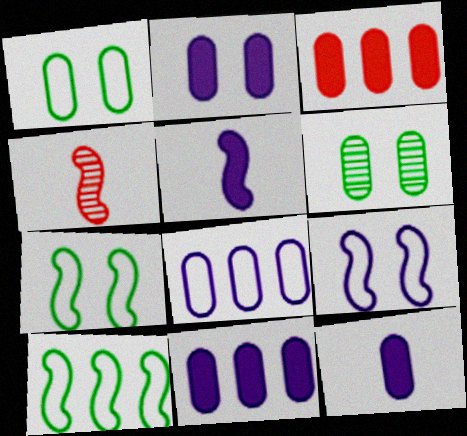[[2, 11, 12]]